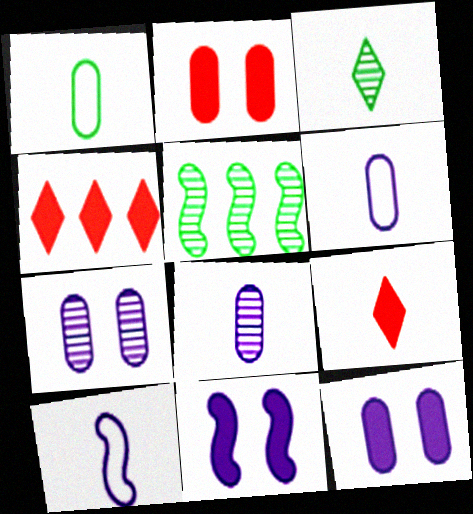[]